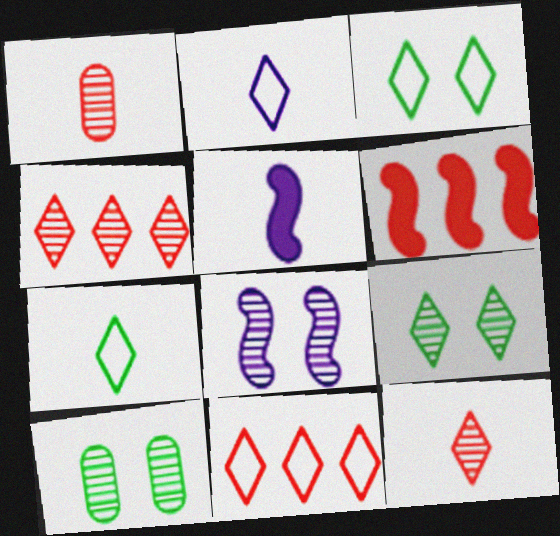[[1, 5, 7], 
[2, 3, 11], 
[2, 6, 10], 
[5, 10, 11]]